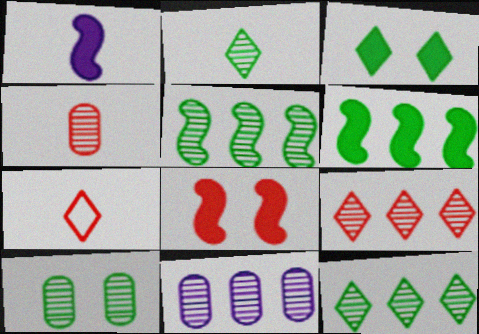[[1, 6, 8], 
[2, 5, 10], 
[4, 10, 11], 
[5, 9, 11]]